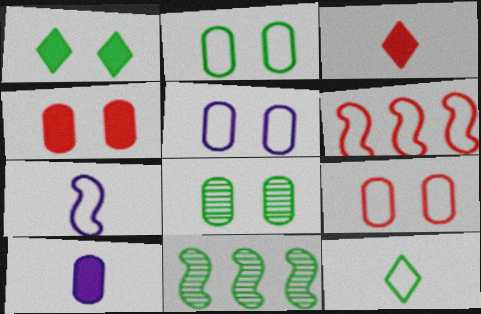[[2, 5, 9], 
[3, 5, 11], 
[4, 5, 8], 
[5, 6, 12]]